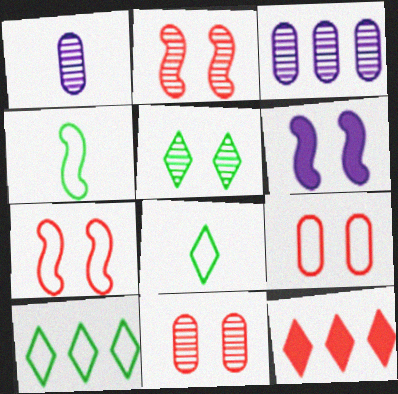[[5, 6, 9]]